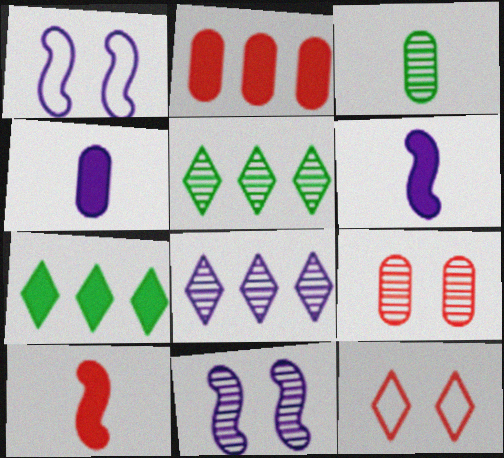[[1, 4, 8]]